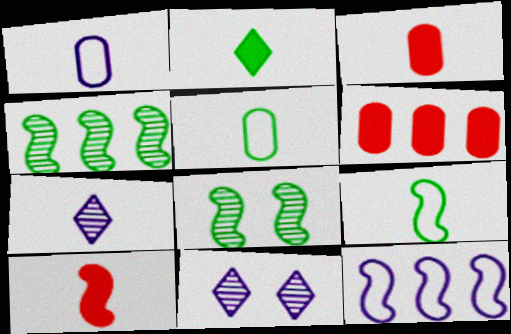[[3, 7, 9], 
[5, 7, 10], 
[6, 9, 11], 
[8, 10, 12]]